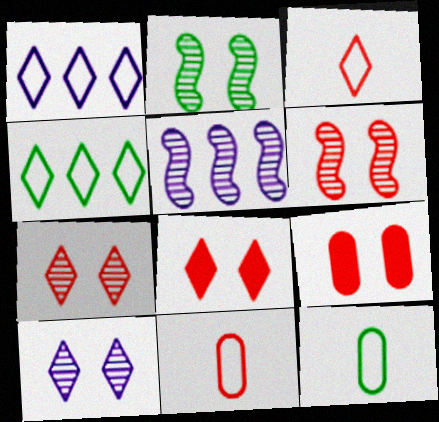[[5, 8, 12]]